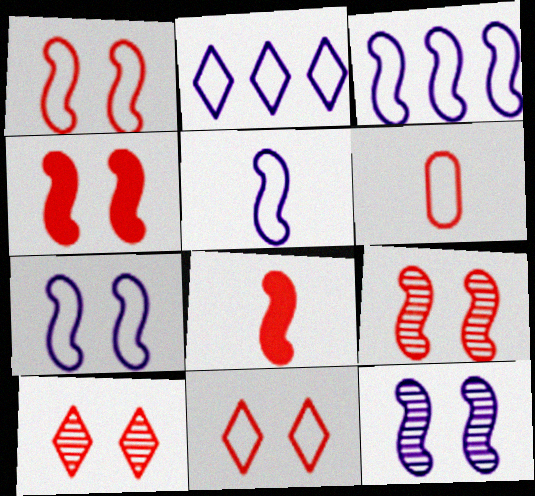[[1, 4, 9], 
[3, 5, 7]]